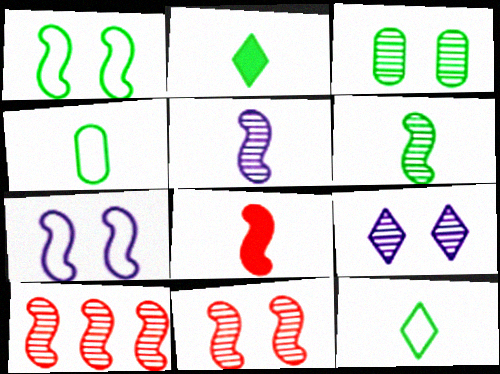[[2, 4, 6], 
[3, 9, 11]]